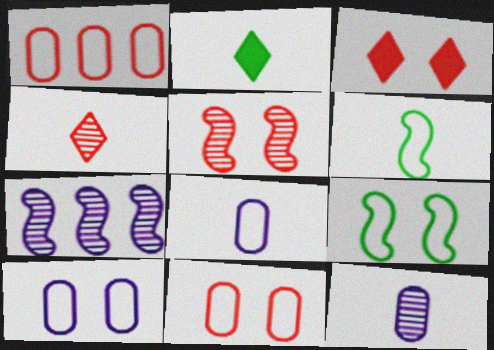[[2, 7, 11], 
[3, 5, 11]]